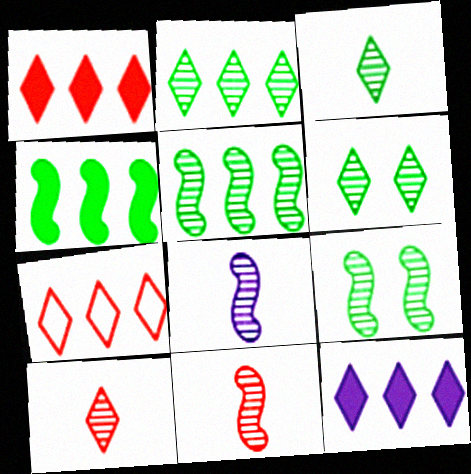[[2, 3, 6], 
[2, 7, 12]]